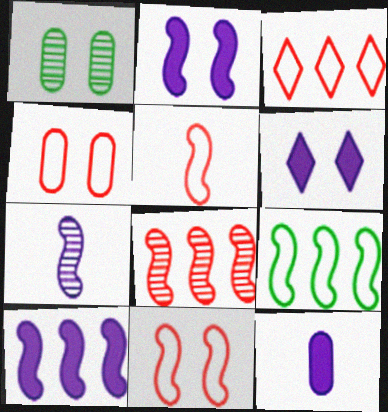[[1, 6, 11], 
[3, 4, 5], 
[6, 10, 12], 
[8, 9, 10]]